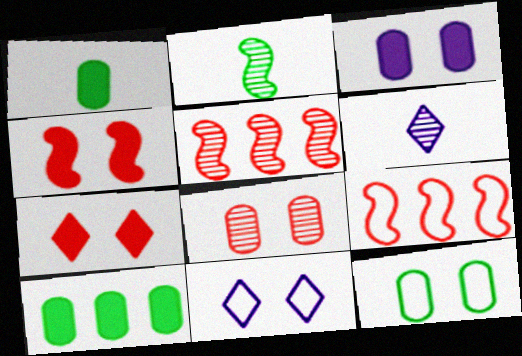[[1, 5, 11], 
[3, 8, 12]]